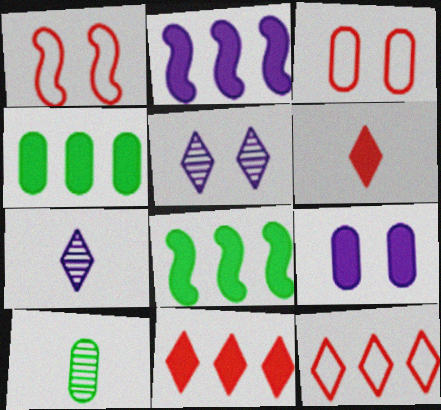[[1, 4, 7], 
[2, 4, 11], 
[3, 7, 8], 
[6, 8, 9]]